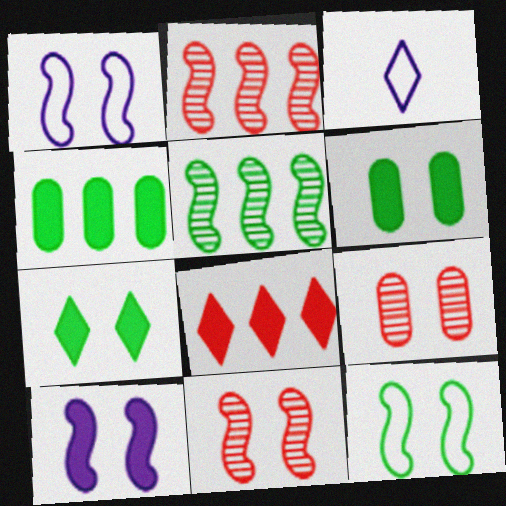[[1, 7, 9], 
[2, 3, 6], 
[3, 4, 11], 
[10, 11, 12]]